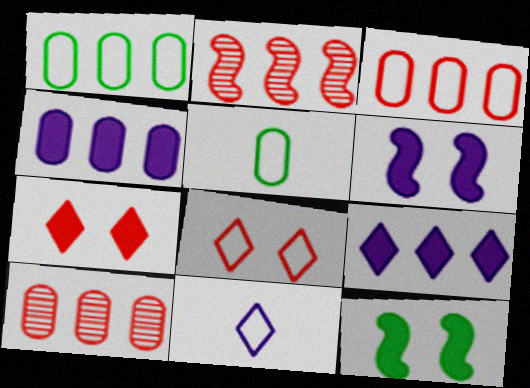[[1, 2, 9], 
[1, 4, 10], 
[10, 11, 12]]